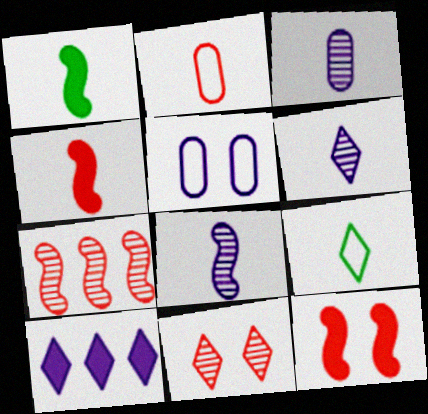[[1, 2, 6], 
[3, 4, 9], 
[3, 6, 8], 
[5, 8, 10], 
[9, 10, 11]]